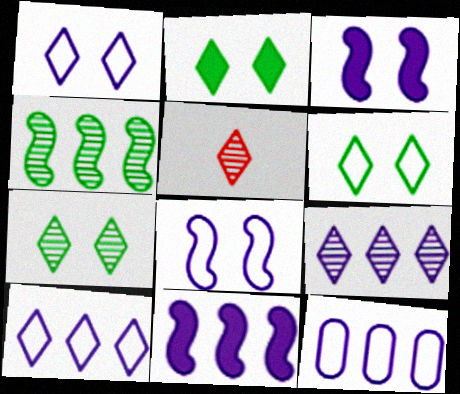[[2, 5, 10], 
[2, 6, 7], 
[5, 7, 9], 
[9, 11, 12]]